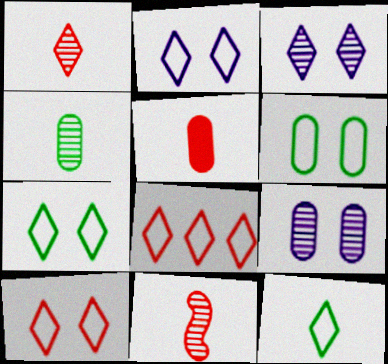[[2, 7, 10], 
[2, 8, 12]]